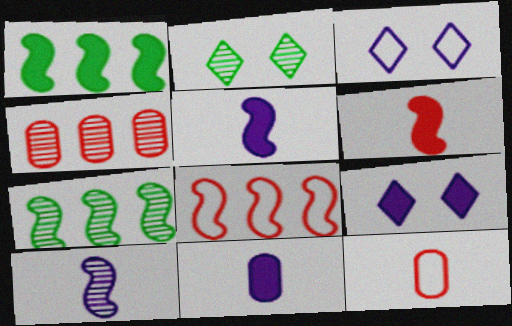[[2, 4, 10], 
[2, 8, 11], 
[7, 9, 12]]